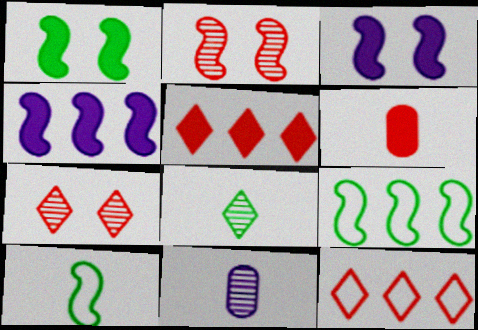[[1, 11, 12], 
[2, 4, 10], 
[2, 6, 12]]